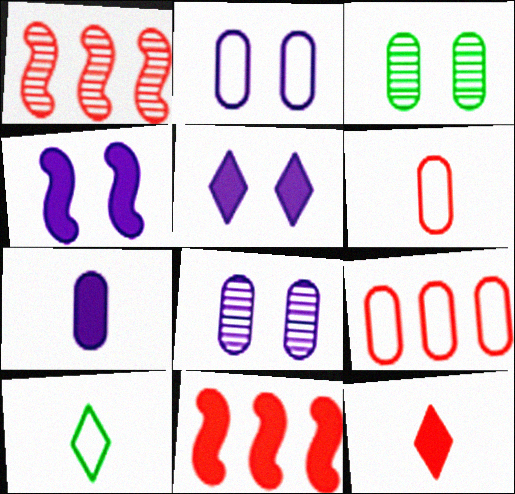[[3, 7, 9], 
[8, 10, 11]]